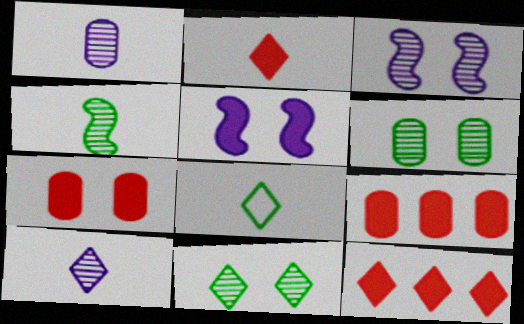[[2, 8, 10], 
[3, 8, 9]]